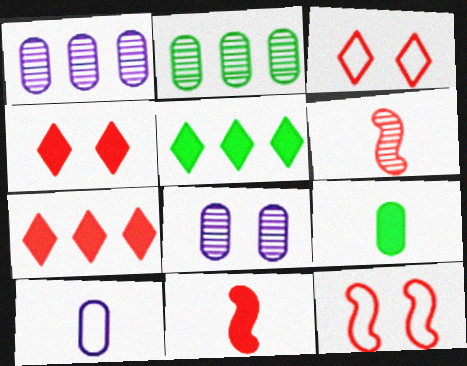[]